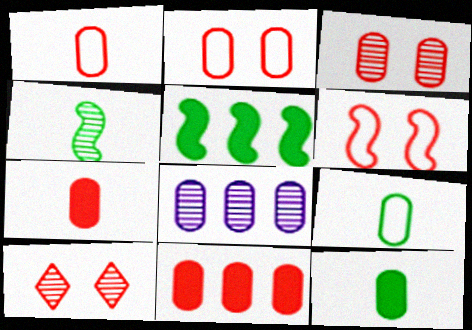[[1, 3, 11], 
[2, 8, 12], 
[4, 8, 10]]